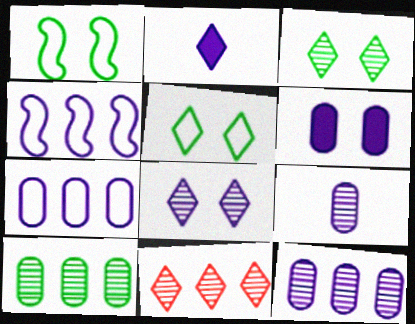[[2, 5, 11], 
[6, 7, 9]]